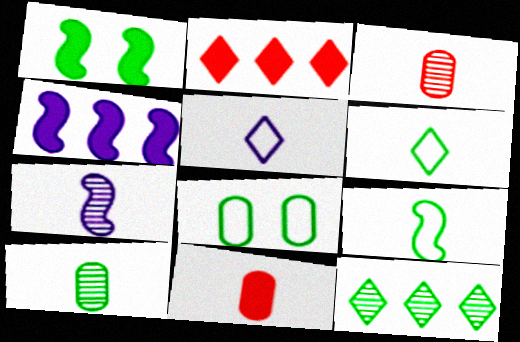[[2, 7, 8], 
[6, 7, 11]]